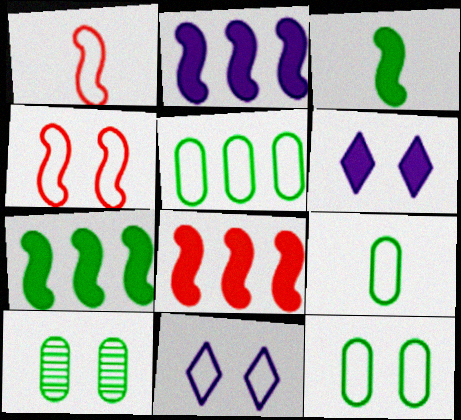[[1, 5, 11], 
[2, 7, 8], 
[4, 6, 10], 
[4, 11, 12], 
[5, 9, 12]]